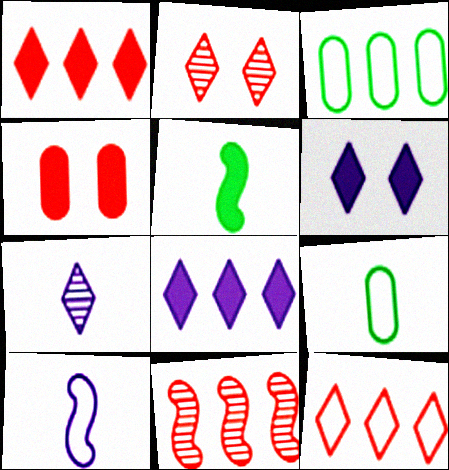[[3, 8, 11], 
[4, 5, 8], 
[6, 9, 11]]